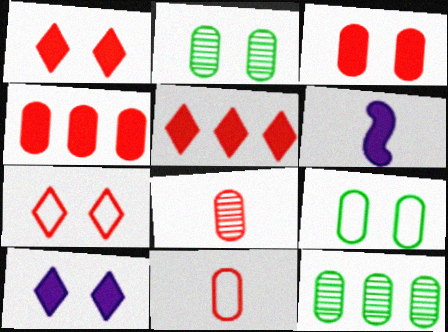[[6, 7, 12]]